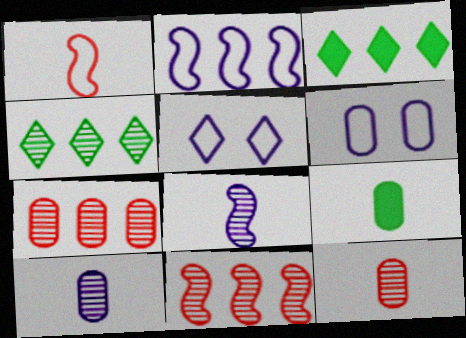[[2, 3, 7], 
[5, 9, 11], 
[6, 7, 9]]